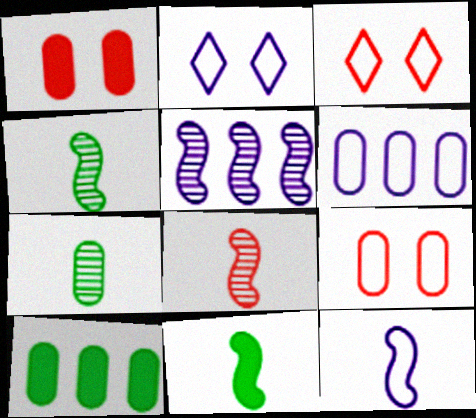[[1, 6, 7], 
[2, 6, 12], 
[2, 8, 10], 
[8, 11, 12]]